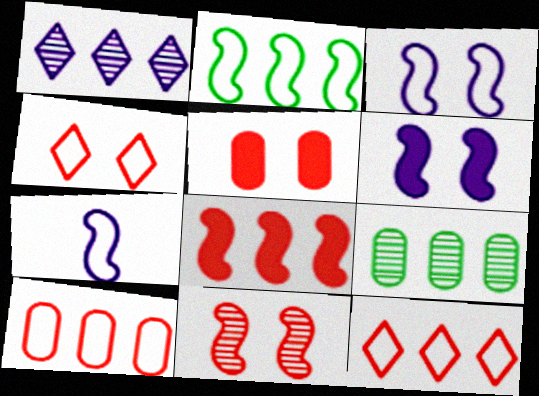[[4, 5, 11]]